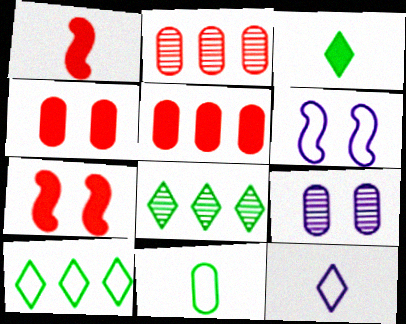[[1, 9, 10], 
[2, 3, 6], 
[5, 9, 11]]